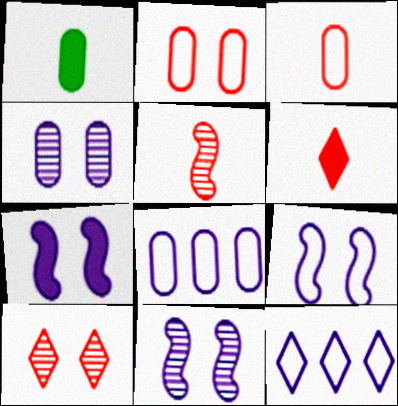[[3, 5, 6], 
[7, 9, 11]]